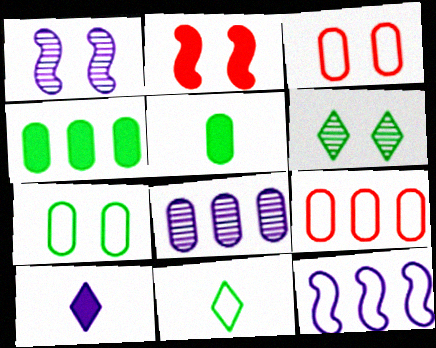[[2, 4, 10], 
[2, 8, 11], 
[3, 5, 8], 
[3, 11, 12], 
[4, 8, 9]]